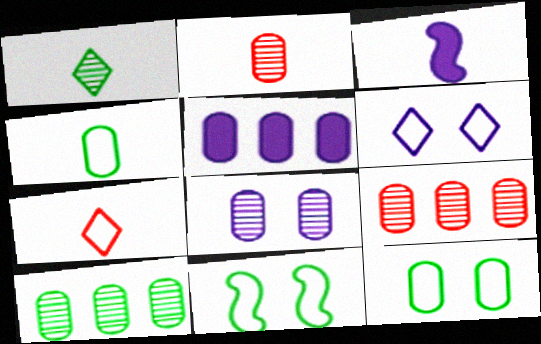[[2, 5, 12], 
[2, 8, 10]]